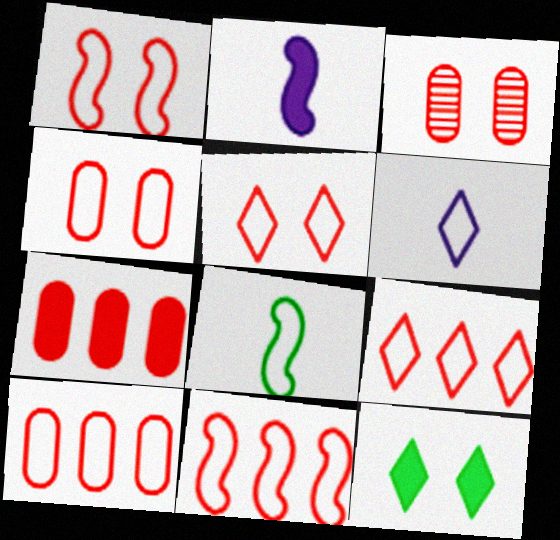[[1, 4, 5], 
[2, 7, 12], 
[9, 10, 11]]